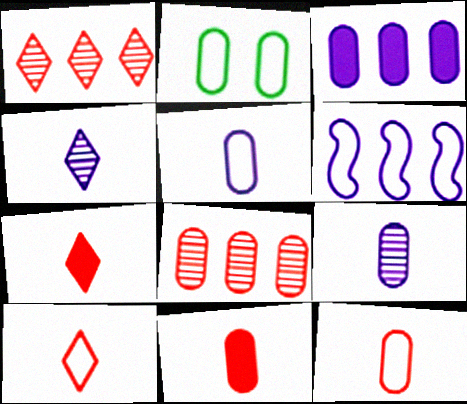[[2, 6, 10]]